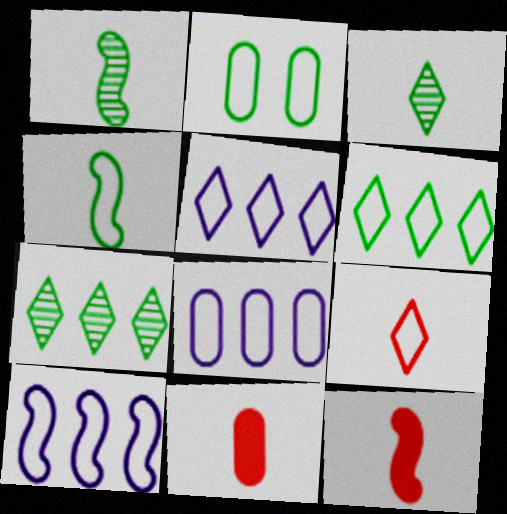[[2, 4, 6], 
[2, 9, 10], 
[5, 8, 10]]